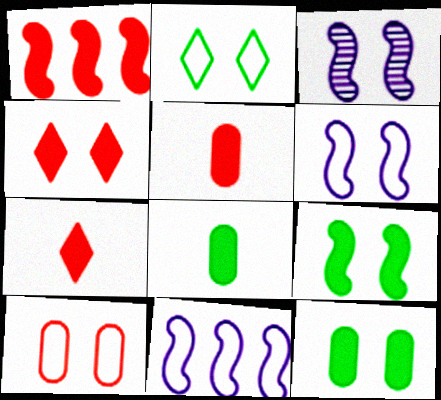[[1, 4, 5], 
[2, 6, 10]]